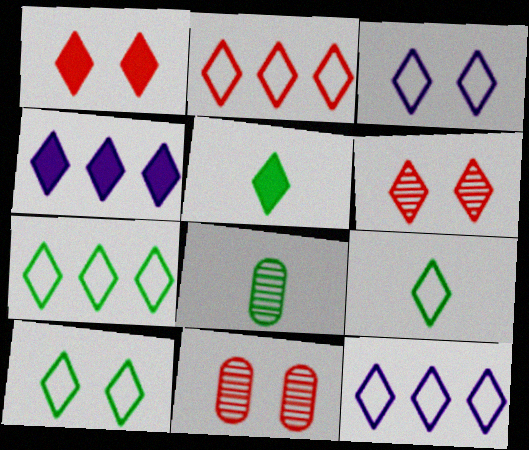[[1, 4, 5], 
[2, 3, 9], 
[2, 7, 12], 
[4, 6, 9], 
[5, 6, 12], 
[7, 9, 10]]